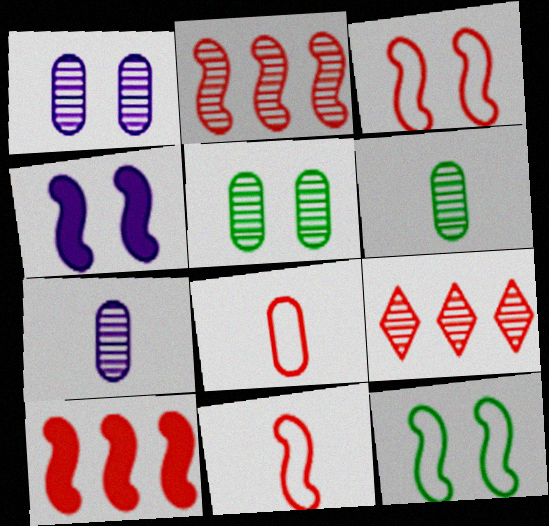[]